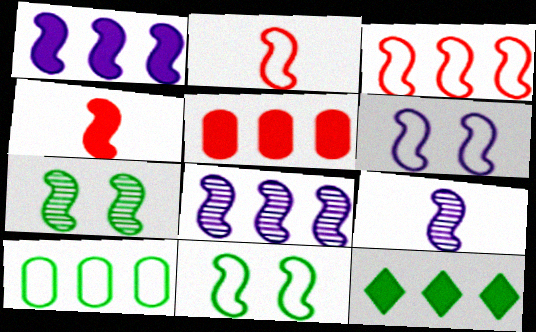[[1, 2, 7], 
[1, 5, 12], 
[1, 6, 9], 
[4, 8, 11]]